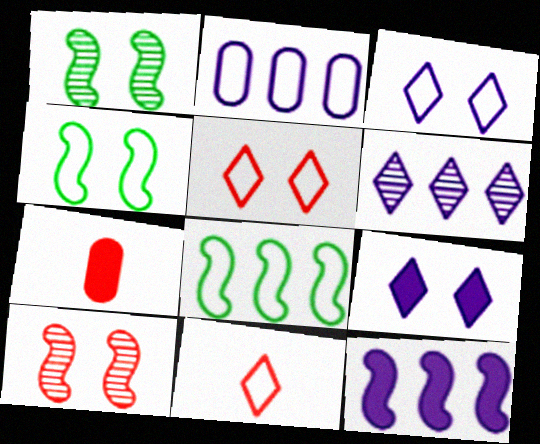[[2, 4, 11], 
[2, 6, 12], 
[4, 6, 7]]